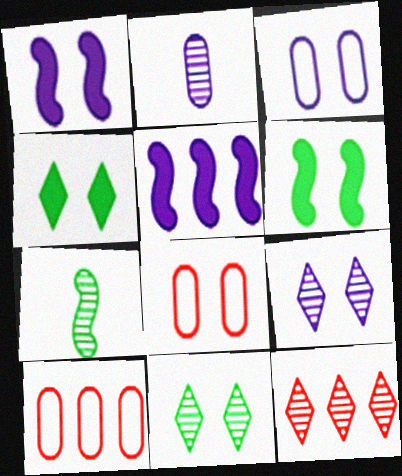[[1, 3, 9], 
[1, 8, 11], 
[6, 8, 9]]